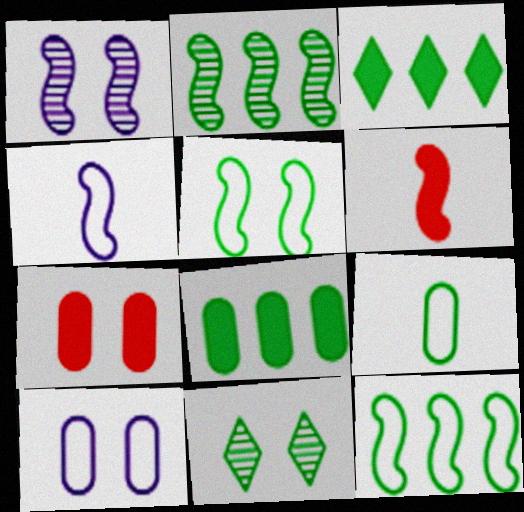[[1, 6, 12]]